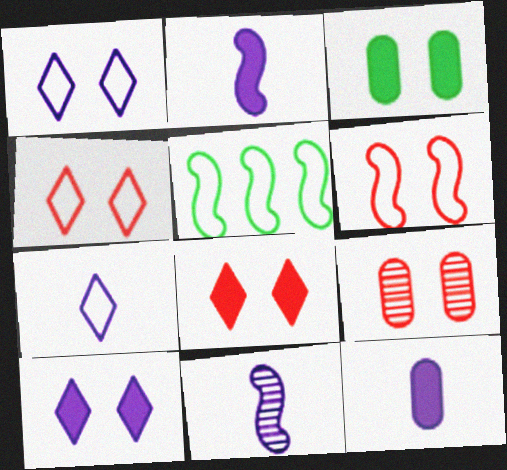[[6, 8, 9], 
[7, 11, 12]]